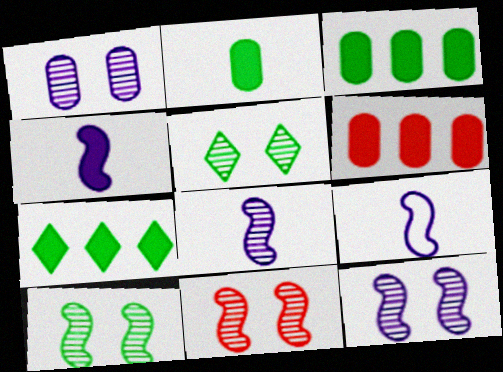[[1, 5, 11], 
[4, 8, 9], 
[5, 6, 9], 
[10, 11, 12]]